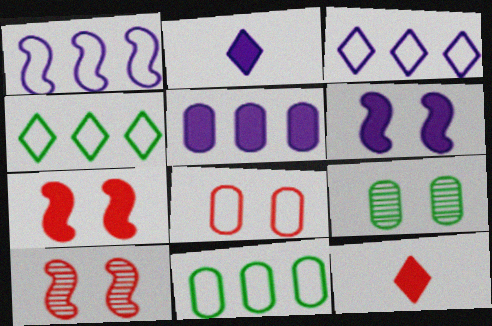[[1, 9, 12], 
[2, 5, 6], 
[2, 10, 11]]